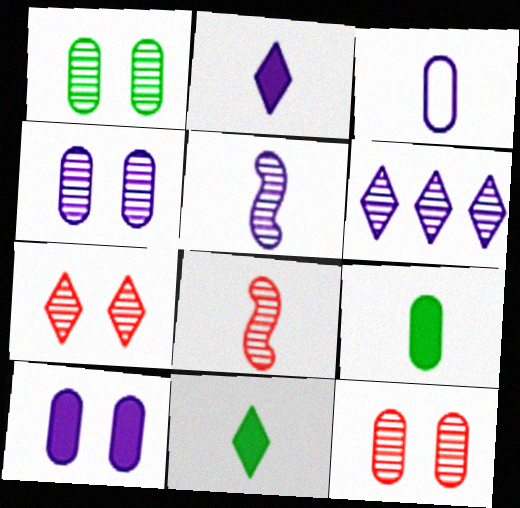[[1, 4, 12], 
[1, 6, 8], 
[2, 3, 5], 
[3, 8, 11], 
[4, 5, 6]]